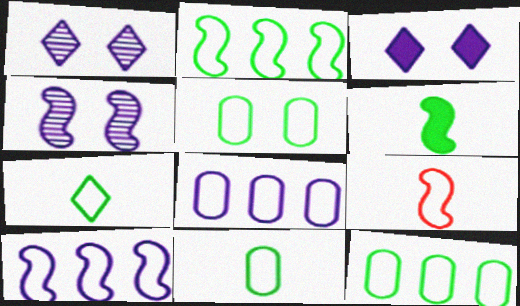[[2, 5, 7], 
[5, 11, 12]]